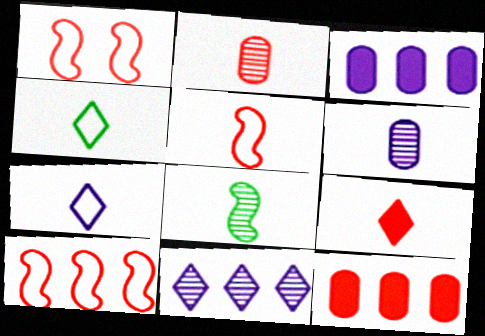[[1, 5, 10], 
[2, 5, 9]]